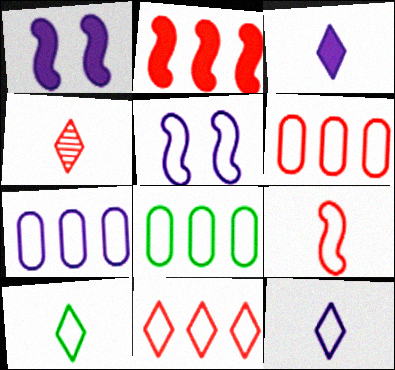[[1, 4, 8], 
[3, 4, 10], 
[5, 6, 10], 
[5, 7, 12], 
[6, 7, 8]]